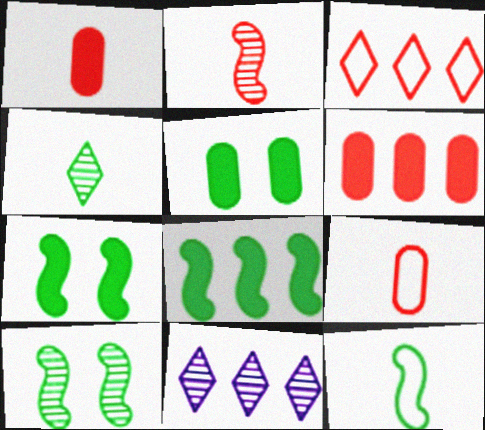[[7, 9, 11], 
[8, 10, 12]]